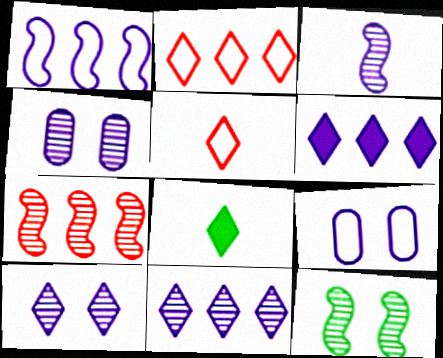[[2, 8, 10], 
[3, 4, 11], 
[3, 6, 9], 
[3, 7, 12], 
[7, 8, 9]]